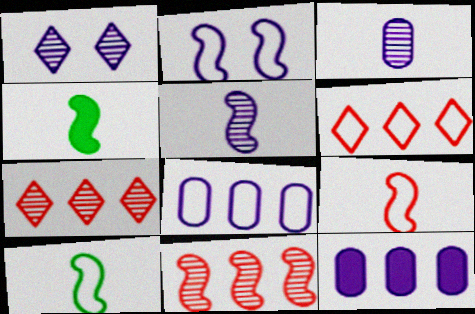[[2, 4, 11], 
[4, 5, 9]]